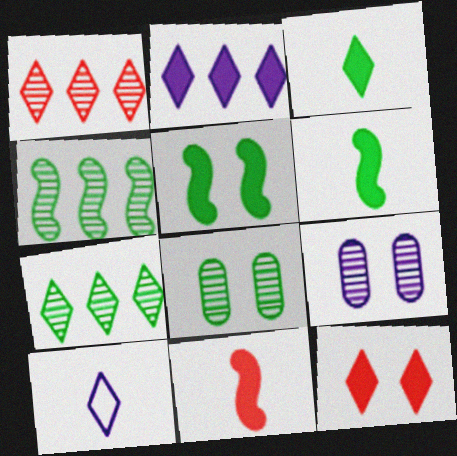[[2, 3, 12], 
[7, 10, 12]]